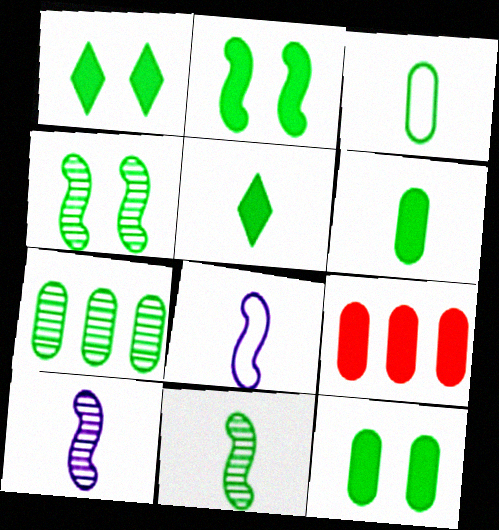[[1, 2, 12], 
[3, 5, 11], 
[3, 7, 12]]